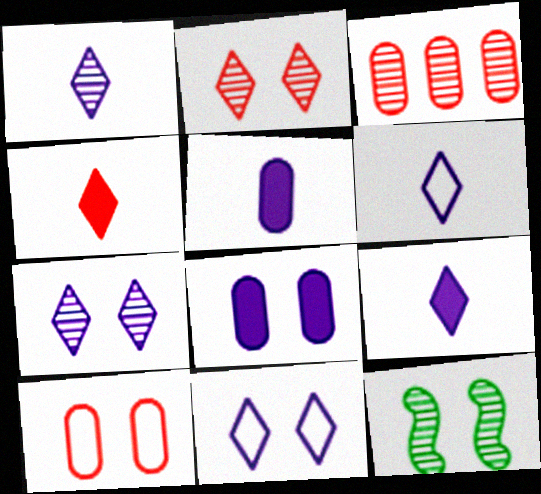[[1, 3, 12], 
[1, 6, 9]]